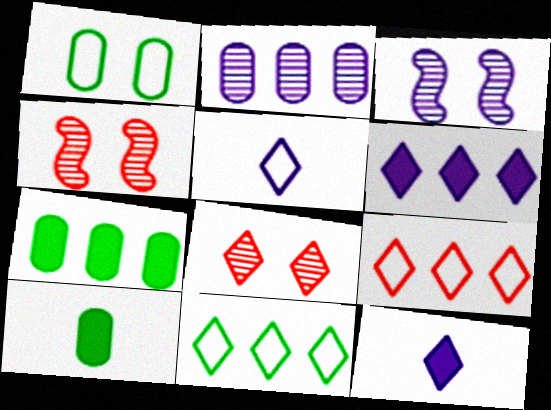[[3, 9, 10], 
[4, 5, 7], 
[8, 11, 12]]